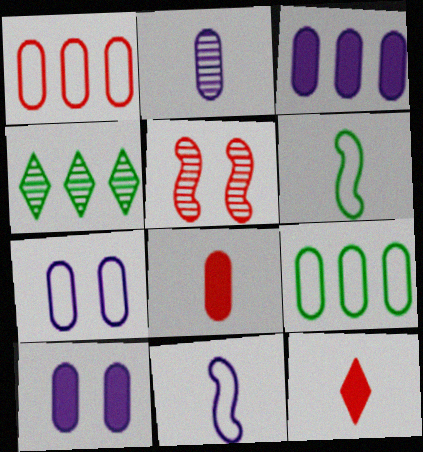[[1, 5, 12], 
[2, 3, 7], 
[2, 4, 5], 
[2, 6, 12]]